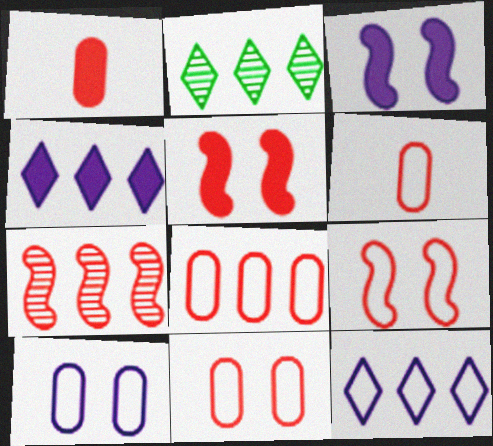[[2, 3, 6], 
[6, 8, 11]]